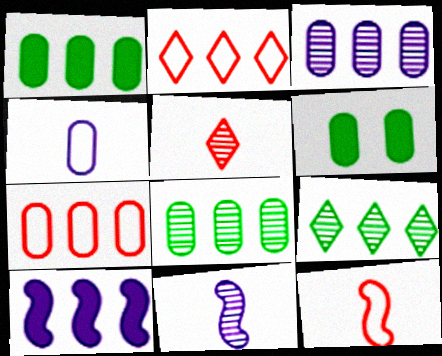[[1, 3, 7], 
[2, 6, 11], 
[2, 8, 10], 
[7, 9, 10]]